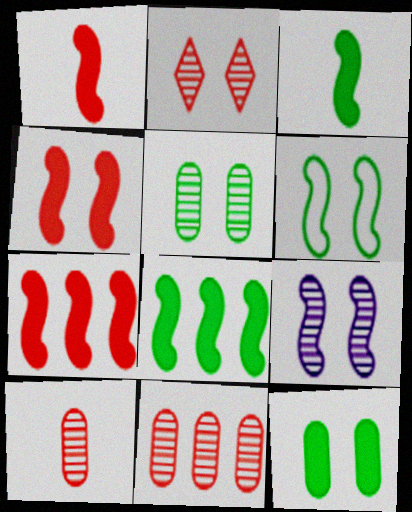[[1, 4, 7], 
[2, 5, 9], 
[4, 6, 9]]